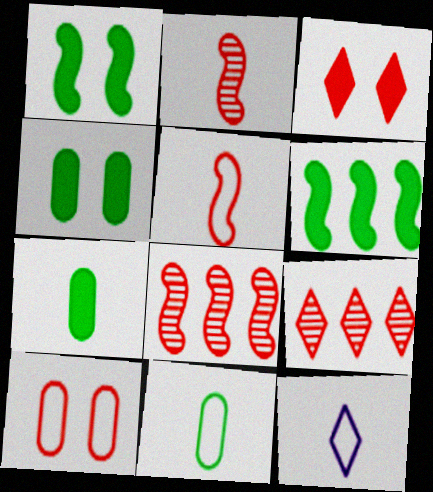[[2, 7, 12], 
[4, 8, 12], 
[5, 11, 12]]